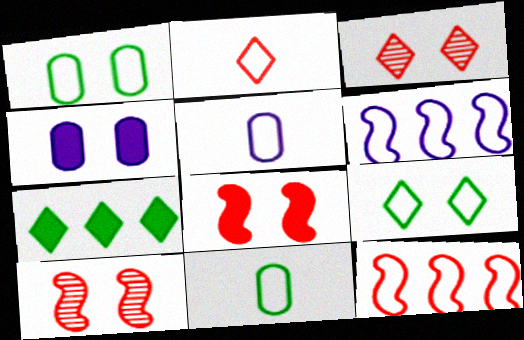[[1, 2, 6], 
[4, 9, 10], 
[5, 7, 10], 
[5, 9, 12]]